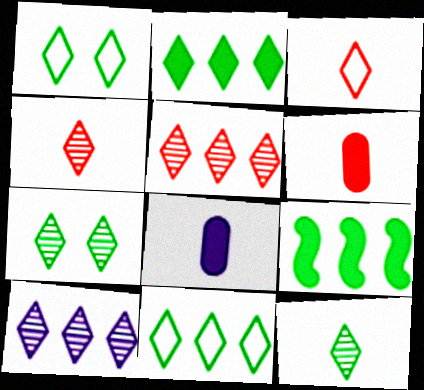[[1, 2, 12], 
[4, 7, 10]]